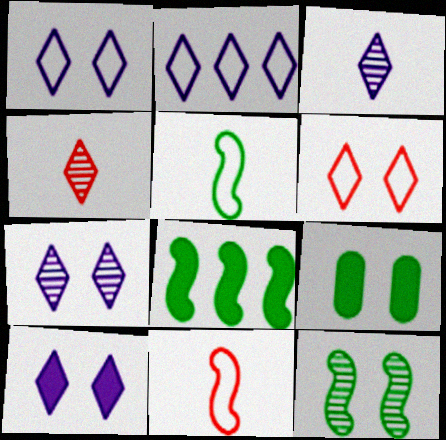[[1, 7, 10], 
[2, 3, 10], 
[5, 8, 12]]